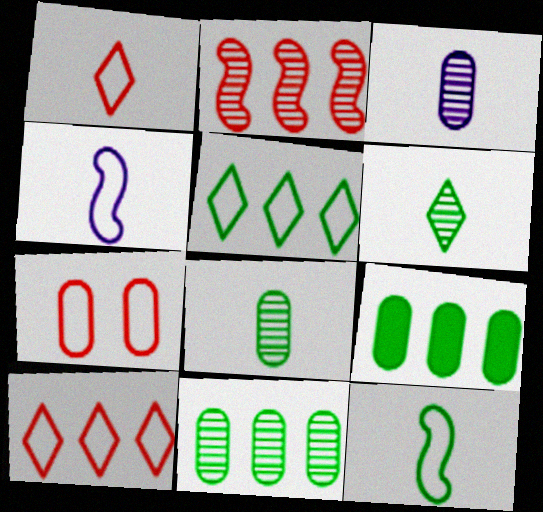[[3, 7, 9], 
[4, 5, 7]]